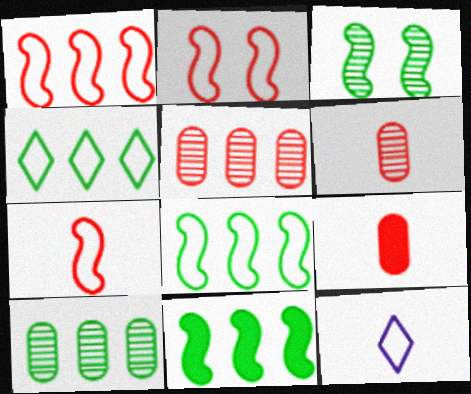[[1, 2, 7], 
[4, 10, 11]]